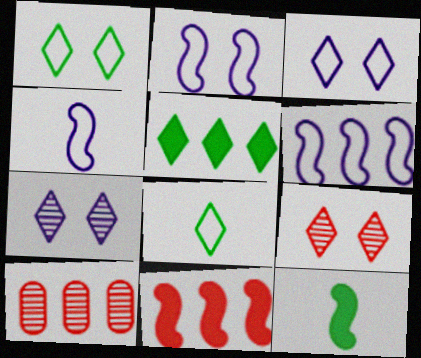[[2, 4, 6], 
[3, 10, 12], 
[5, 6, 10]]